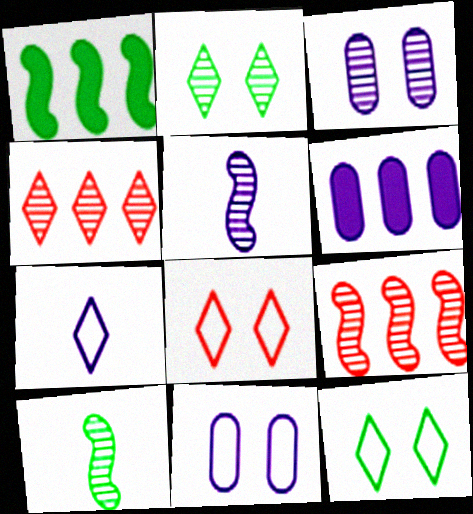[[3, 4, 10], 
[6, 8, 10]]